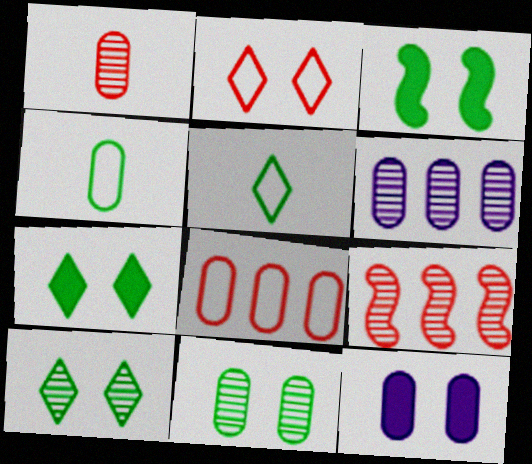[[1, 6, 11], 
[5, 9, 12]]